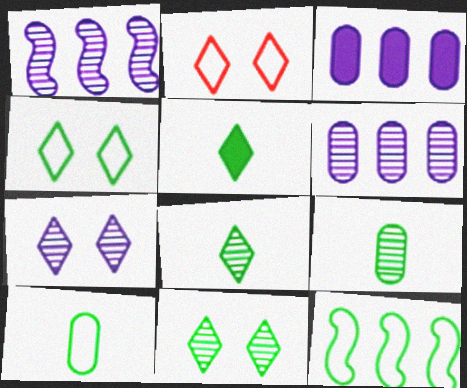[[4, 10, 12]]